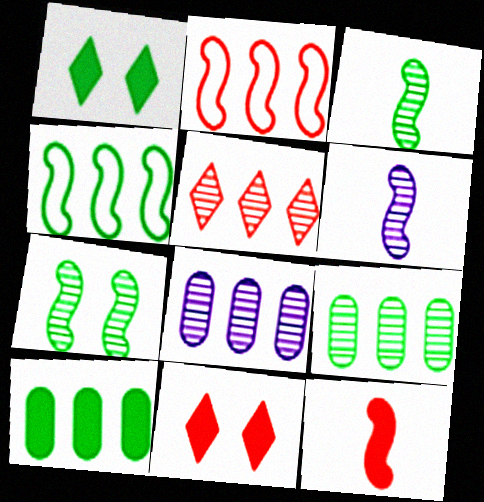[]